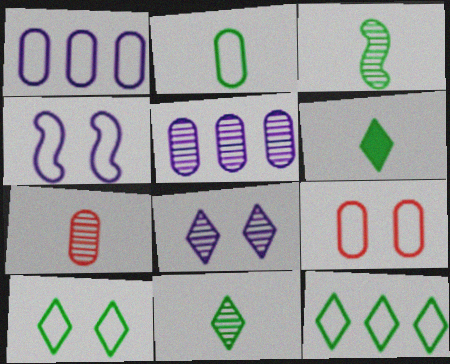[[1, 2, 9], 
[2, 3, 6], 
[4, 9, 10]]